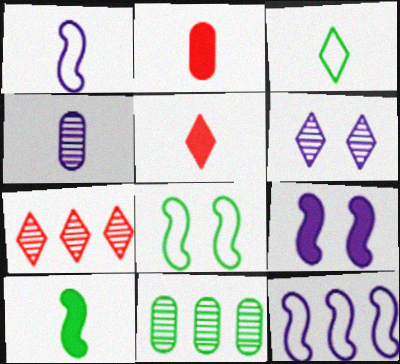[]